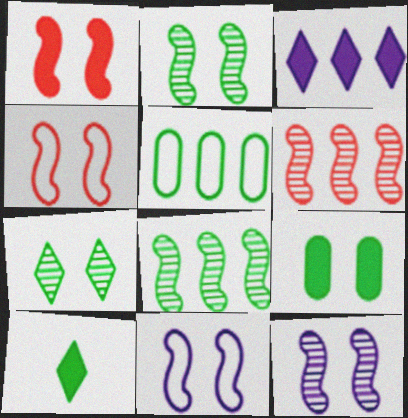[[1, 2, 11], 
[2, 5, 10], 
[3, 5, 6]]